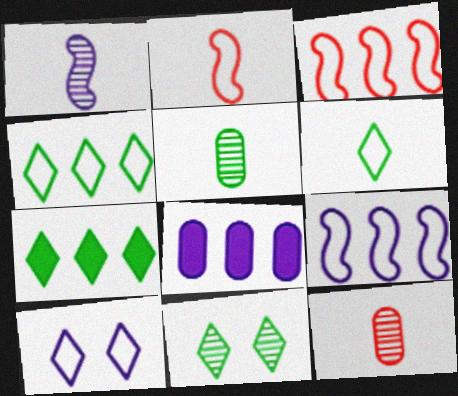[[1, 8, 10], 
[2, 8, 11], 
[6, 7, 11]]